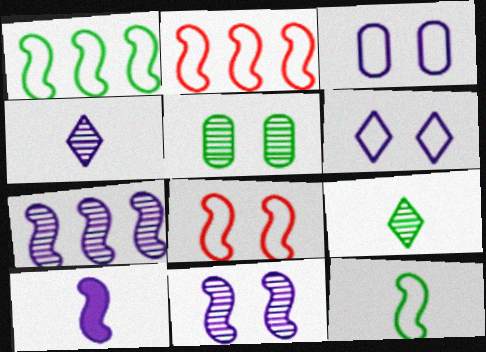[]